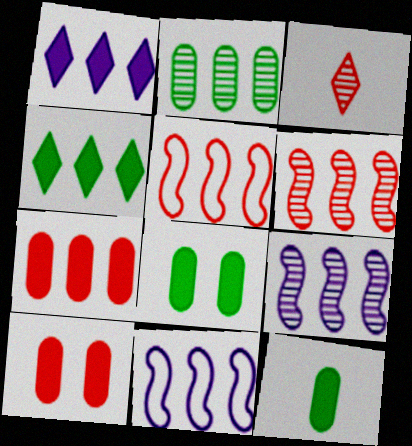[[1, 2, 5], 
[3, 5, 10], 
[3, 8, 11]]